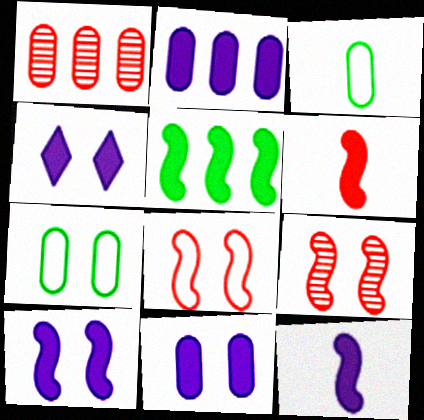[[1, 3, 11], 
[2, 4, 12], 
[4, 7, 9], 
[4, 10, 11], 
[5, 6, 10]]